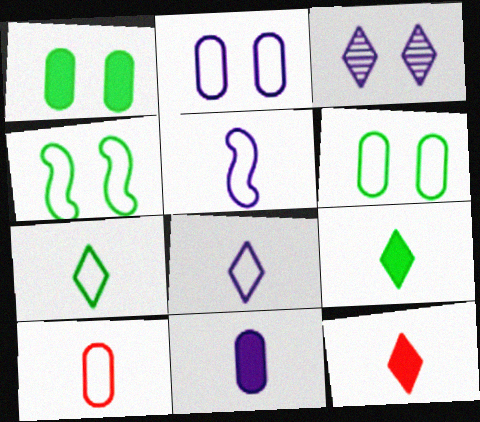[[5, 7, 10]]